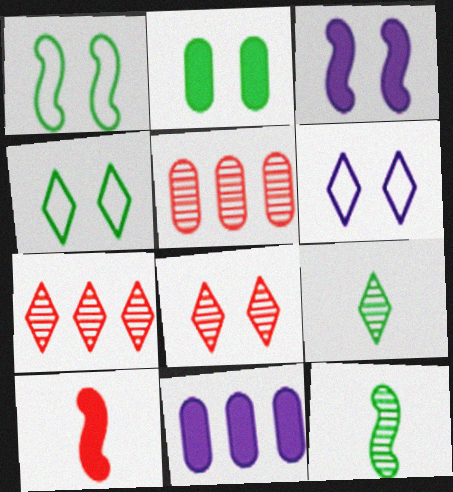[]